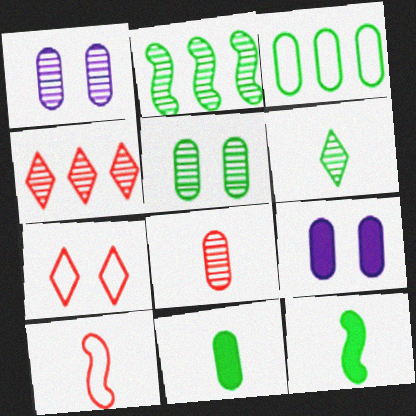[[2, 5, 6], 
[3, 5, 11], 
[3, 8, 9]]